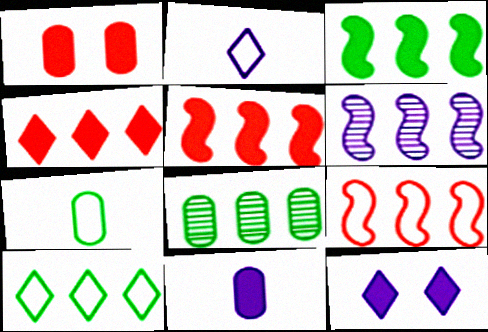[[3, 6, 9], 
[3, 8, 10]]